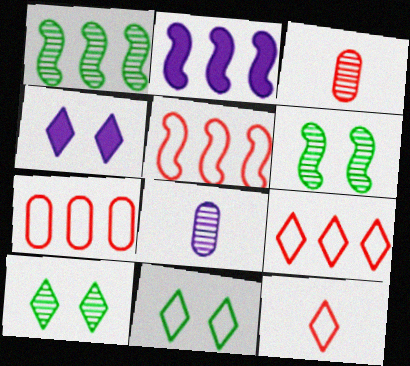[[1, 2, 5], 
[2, 3, 11], 
[5, 7, 9]]